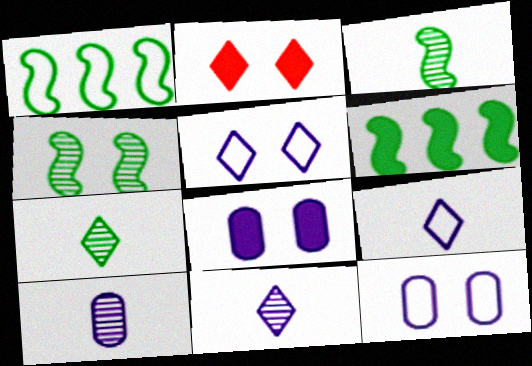[[1, 2, 10], 
[2, 4, 12]]